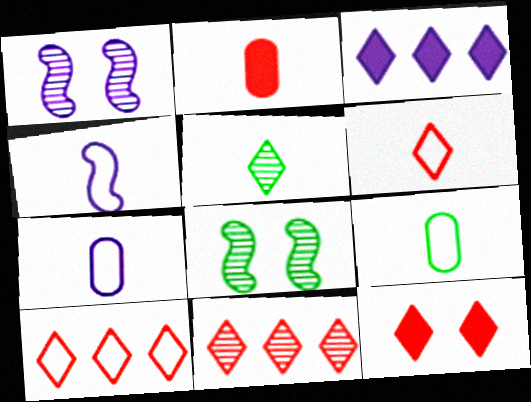[[1, 3, 7], 
[2, 4, 5], 
[4, 6, 9], 
[6, 11, 12]]